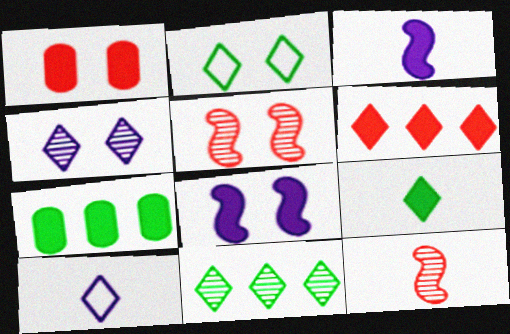[[2, 9, 11], 
[5, 7, 10]]